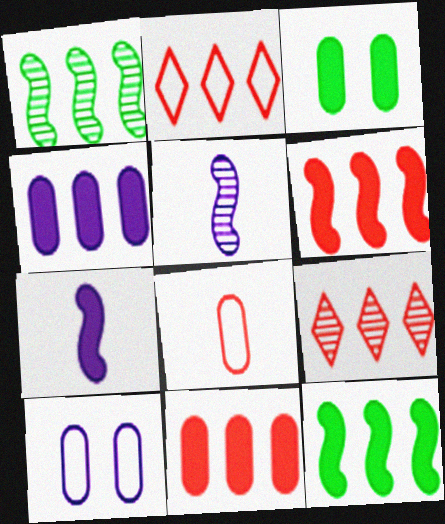[[1, 2, 4], 
[2, 3, 5]]